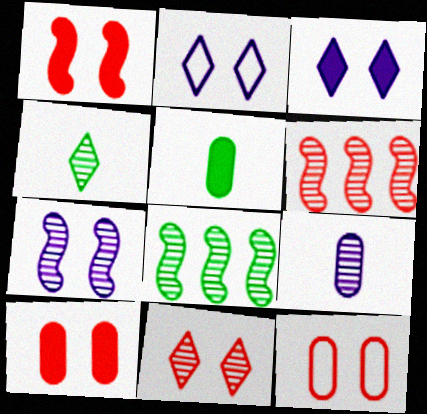[[1, 11, 12], 
[2, 5, 6], 
[8, 9, 11]]